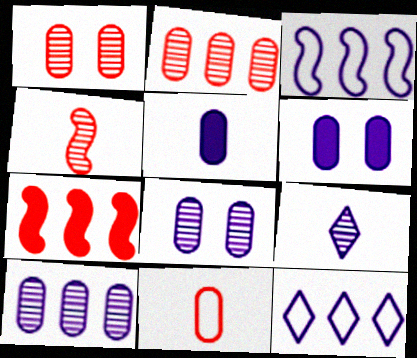[[3, 6, 9]]